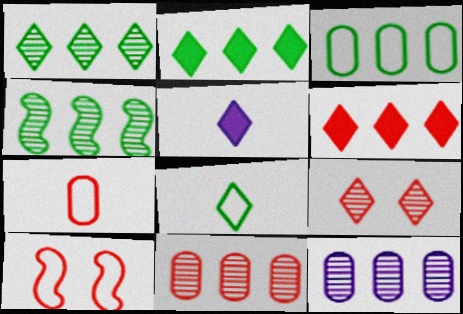[[2, 3, 4]]